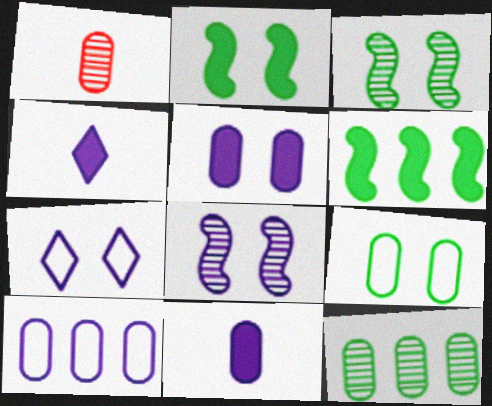[[1, 6, 7], 
[4, 8, 10], 
[5, 7, 8]]